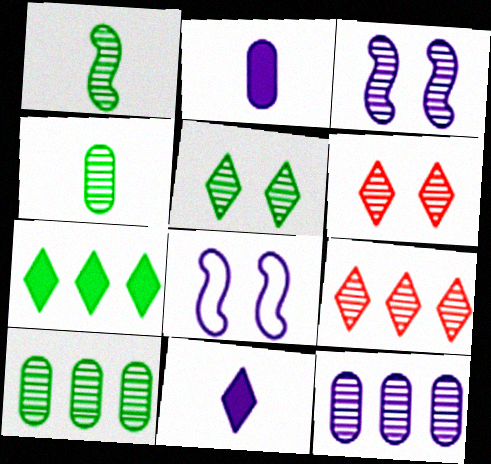[[1, 5, 10], 
[1, 6, 12], 
[3, 4, 9], 
[8, 11, 12]]